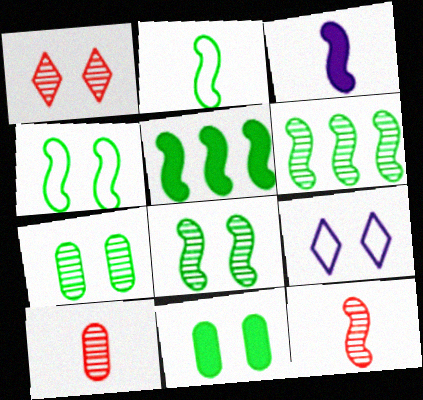[[2, 3, 12], 
[2, 5, 8], 
[5, 9, 10]]